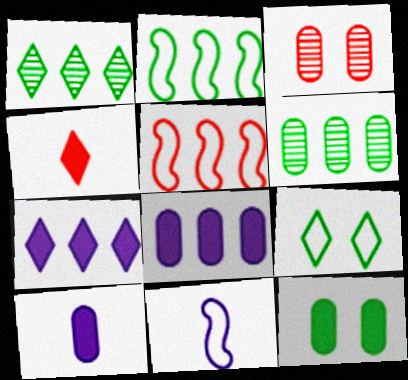[[1, 5, 8], 
[3, 4, 5], 
[5, 6, 7]]